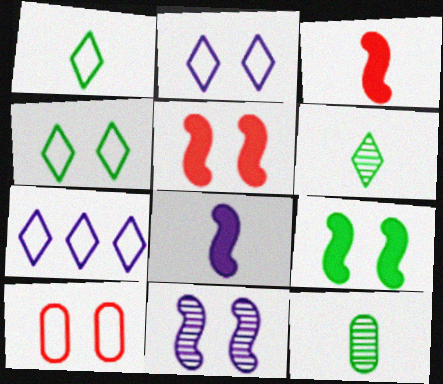[[5, 7, 12]]